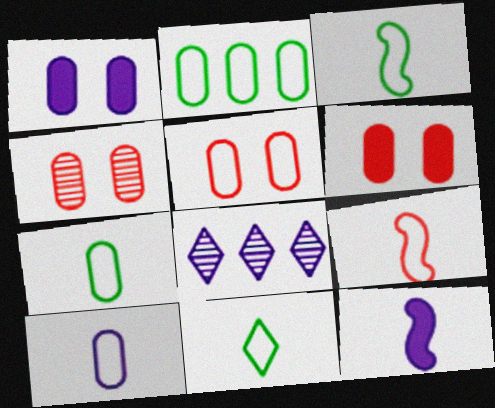[[2, 5, 10], 
[3, 6, 8], 
[3, 7, 11], 
[4, 5, 6], 
[9, 10, 11]]